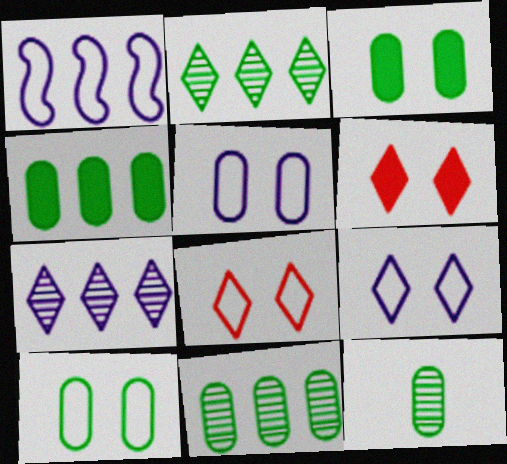[[1, 6, 12], 
[4, 10, 12]]